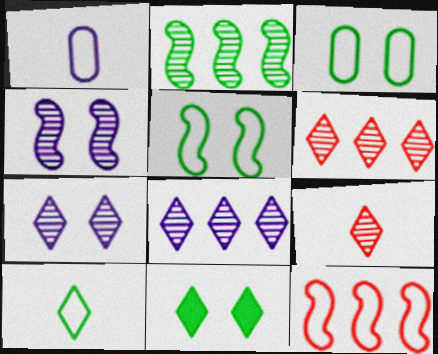[]